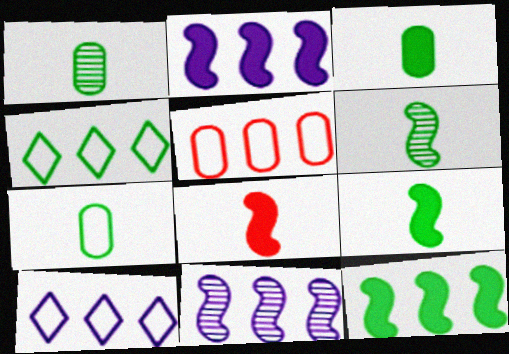[[1, 3, 7]]